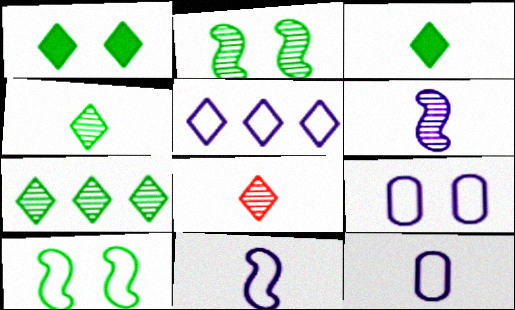[[1, 5, 8], 
[5, 9, 11]]